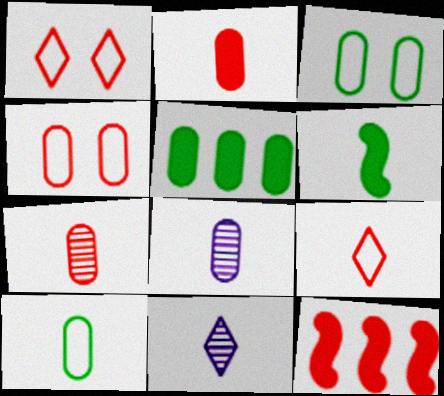[[1, 7, 12], 
[2, 8, 10], 
[3, 11, 12], 
[4, 5, 8], 
[6, 8, 9]]